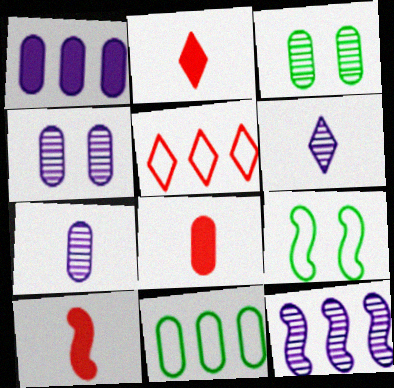[[2, 8, 10], 
[4, 6, 12], 
[4, 8, 11], 
[9, 10, 12]]